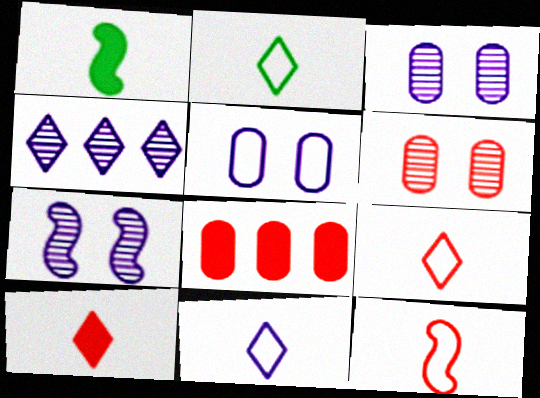[[2, 7, 8], 
[2, 9, 11]]